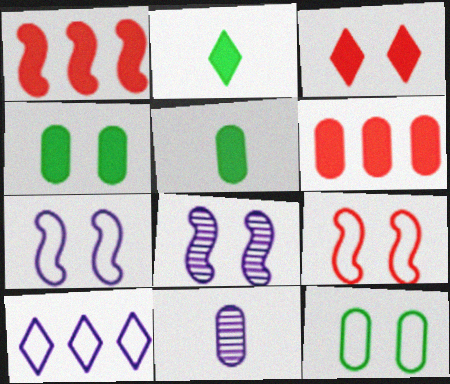[[3, 8, 12], 
[6, 11, 12]]